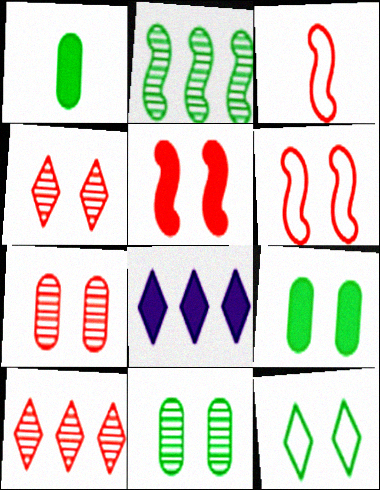[[1, 2, 12], 
[1, 5, 8], 
[3, 8, 11]]